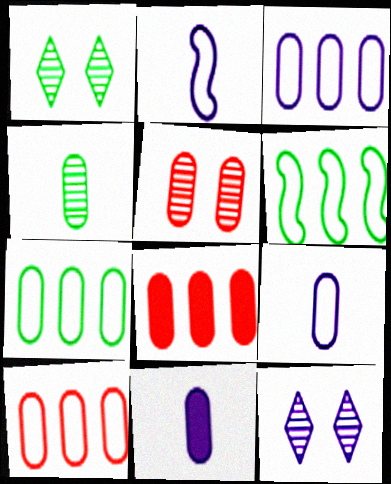[[1, 2, 8], 
[3, 7, 10], 
[5, 7, 11]]